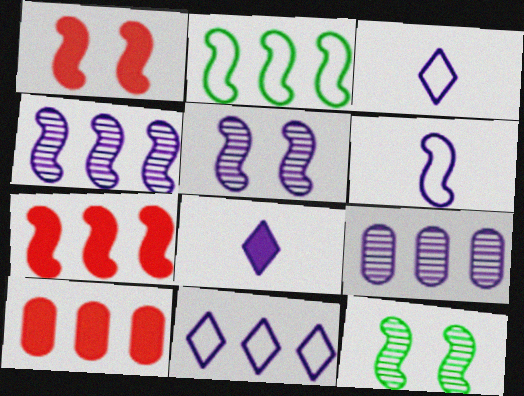[[2, 4, 7], 
[3, 10, 12], 
[6, 7, 12]]